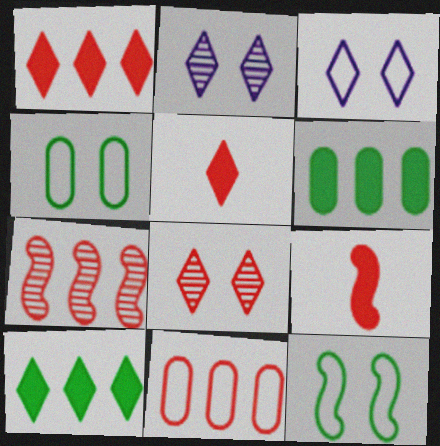[[1, 7, 11], 
[8, 9, 11]]